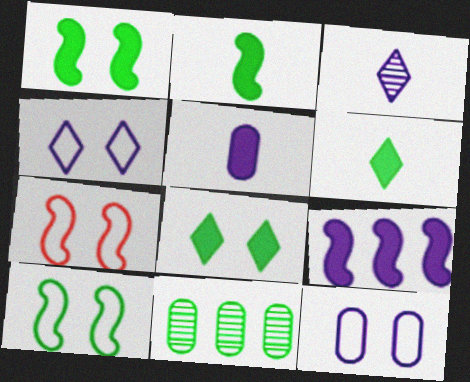[[3, 9, 12], 
[6, 10, 11]]